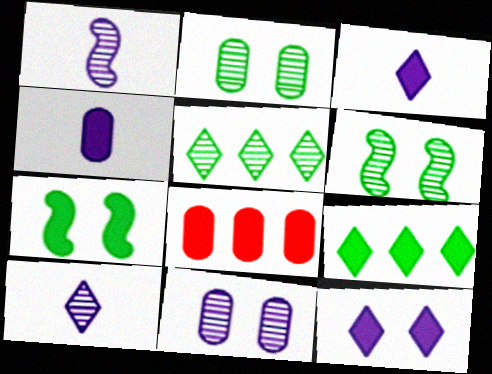[[3, 7, 8]]